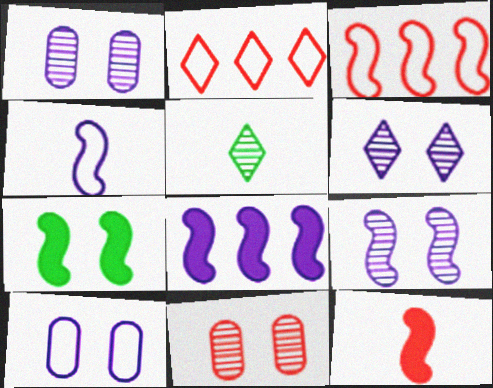[[1, 6, 9], 
[2, 11, 12], 
[4, 8, 9], 
[7, 8, 12]]